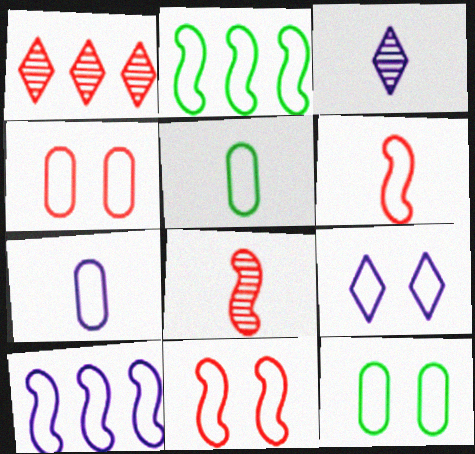[[7, 9, 10], 
[9, 11, 12]]